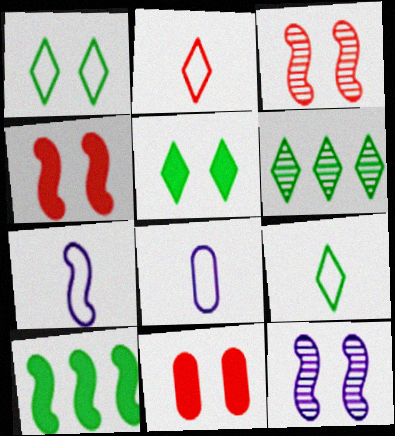[[1, 11, 12], 
[3, 7, 10], 
[4, 6, 8], 
[5, 6, 9], 
[6, 7, 11]]